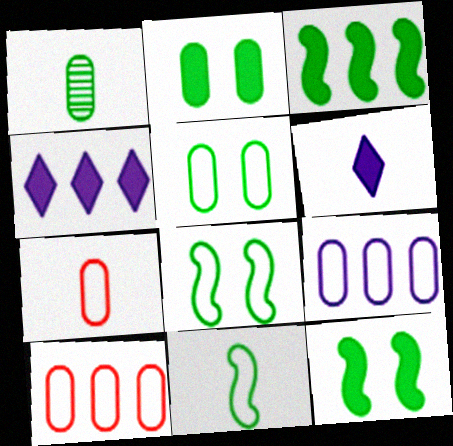[[5, 7, 9]]